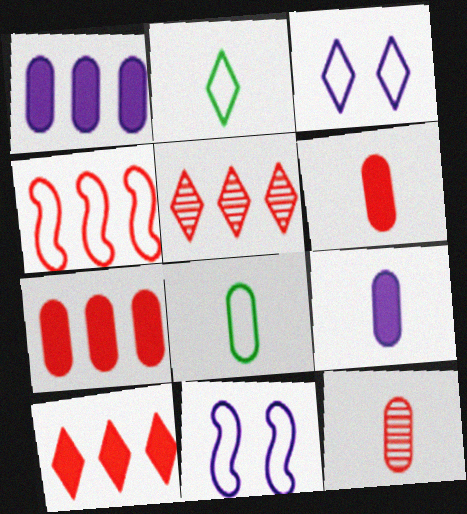[[3, 4, 8], 
[4, 5, 7], 
[8, 9, 12]]